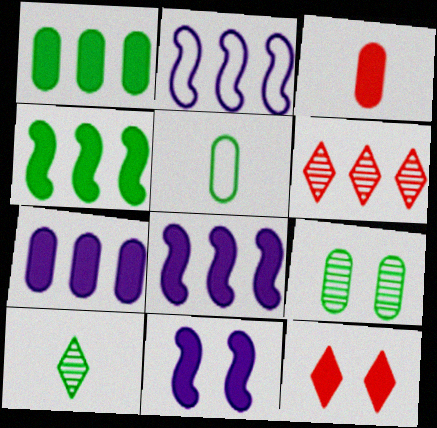[[1, 2, 6], 
[1, 5, 9], 
[5, 6, 11]]